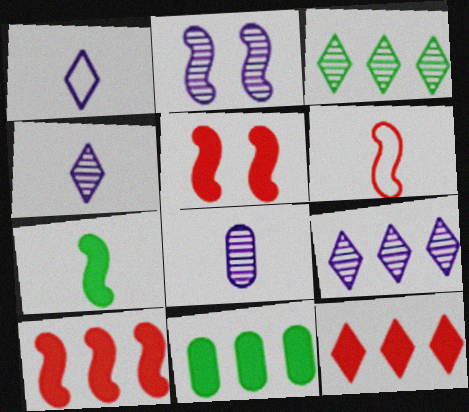[[2, 8, 9]]